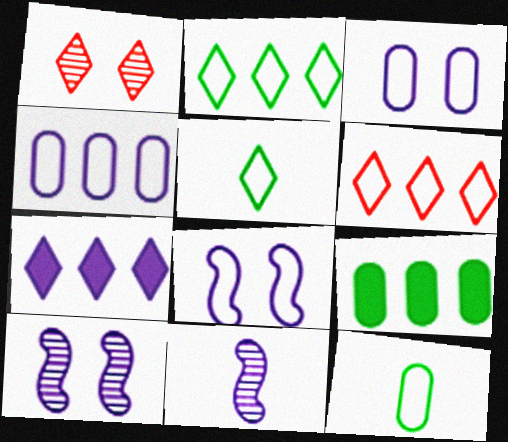[[1, 5, 7], 
[3, 7, 11], 
[6, 8, 12]]